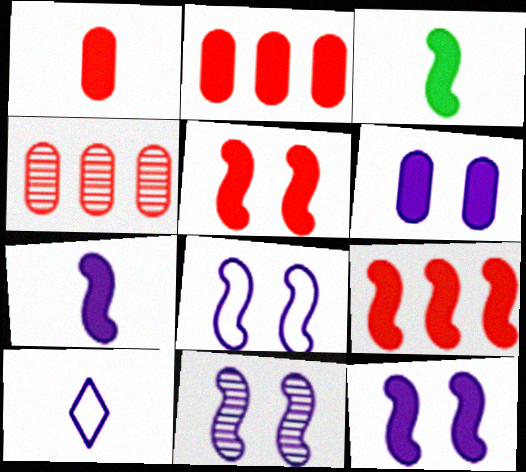[[3, 9, 12], 
[8, 11, 12]]